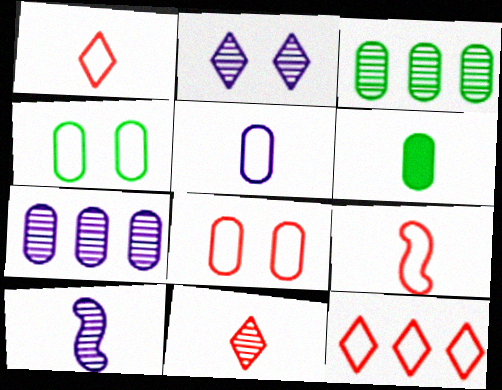[[1, 6, 10], 
[2, 7, 10], 
[3, 4, 6], 
[6, 7, 8], 
[8, 9, 12]]